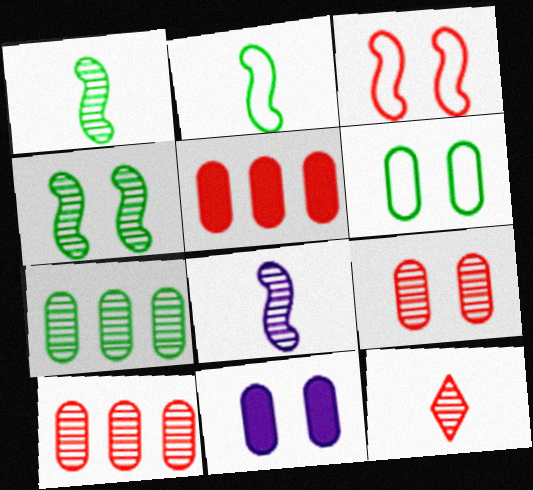[[3, 5, 12], 
[6, 9, 11]]